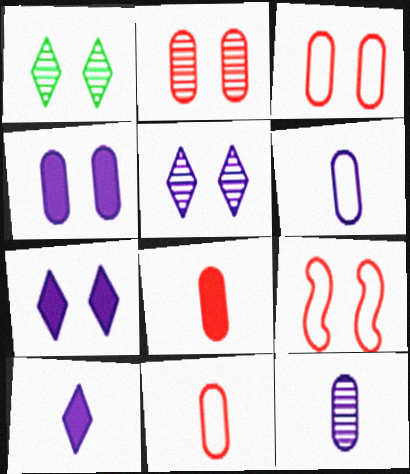[[1, 4, 9]]